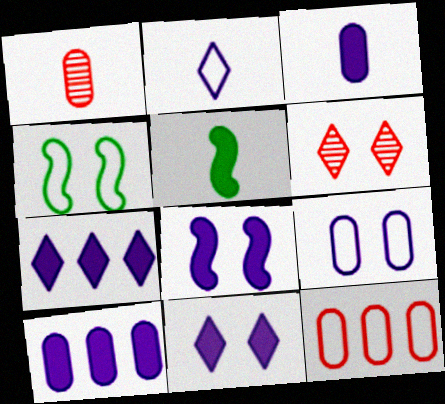[[1, 2, 5], 
[1, 4, 7], 
[2, 4, 12], 
[3, 7, 8]]